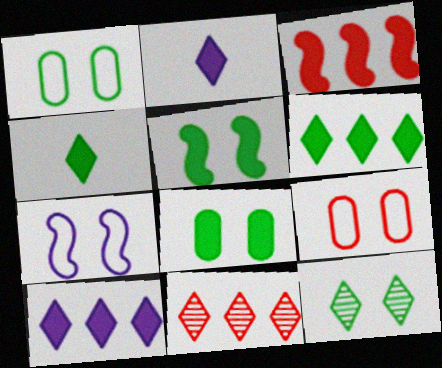[[1, 5, 12], 
[2, 3, 8]]